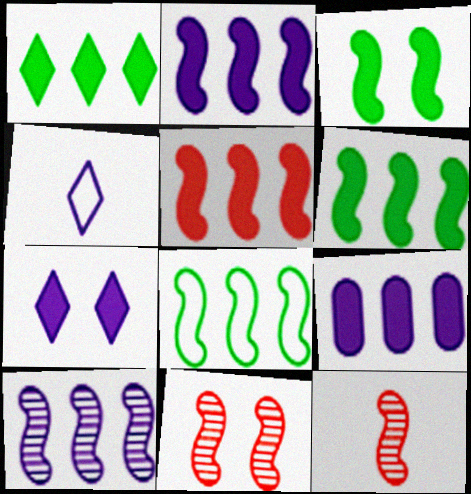[[1, 5, 9], 
[2, 5, 6], 
[5, 8, 10]]